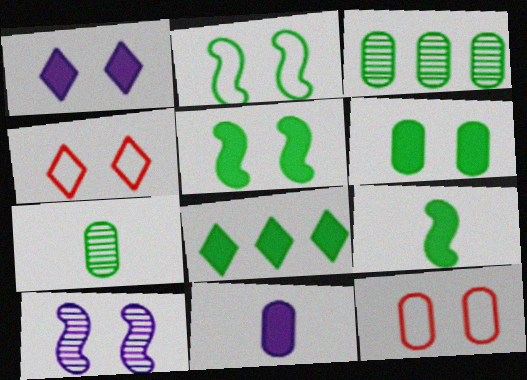[[2, 7, 8], 
[3, 11, 12], 
[4, 6, 10], 
[6, 8, 9]]